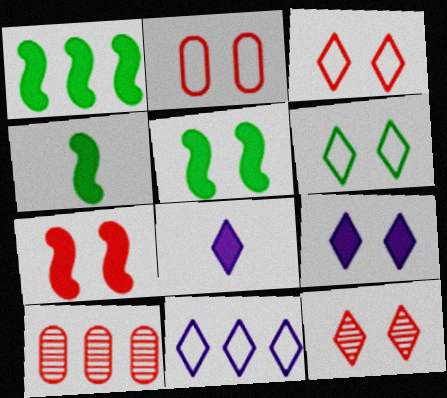[[1, 4, 5], 
[1, 10, 11], 
[2, 7, 12], 
[6, 9, 12]]